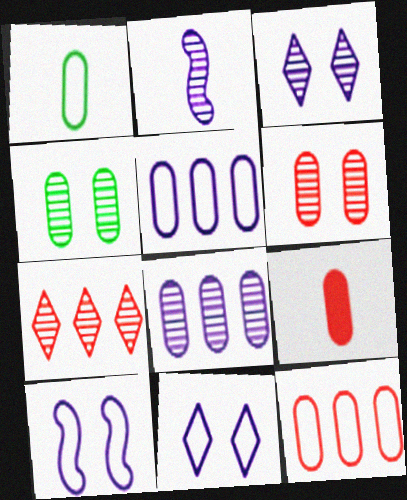[[2, 3, 8], 
[2, 4, 7], 
[4, 5, 9], 
[6, 9, 12]]